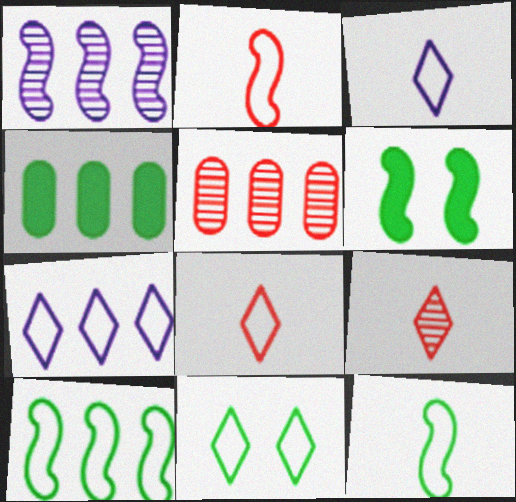[[1, 2, 6], 
[3, 5, 6], 
[7, 8, 11]]